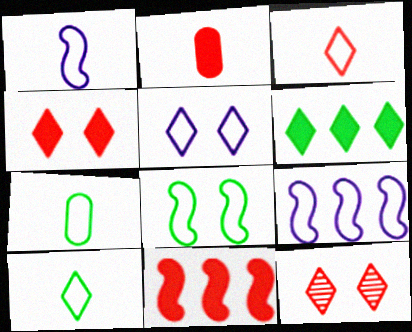[[1, 3, 7], 
[2, 4, 11]]